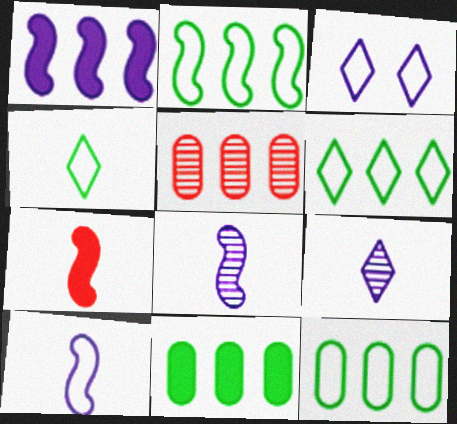[[1, 5, 6], 
[2, 6, 12]]